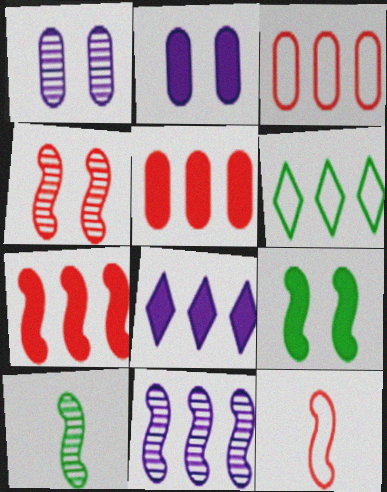[[4, 7, 12], 
[4, 10, 11], 
[5, 6, 11], 
[9, 11, 12]]